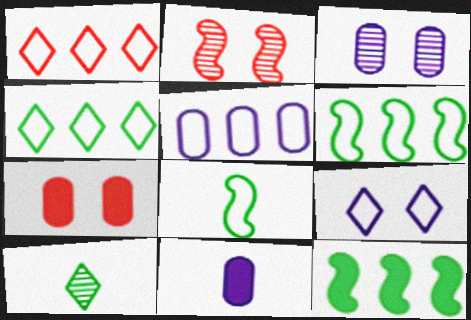[[1, 5, 6], 
[2, 4, 11], 
[3, 5, 11]]